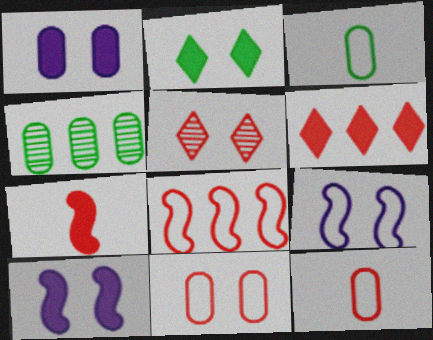[[1, 4, 12]]